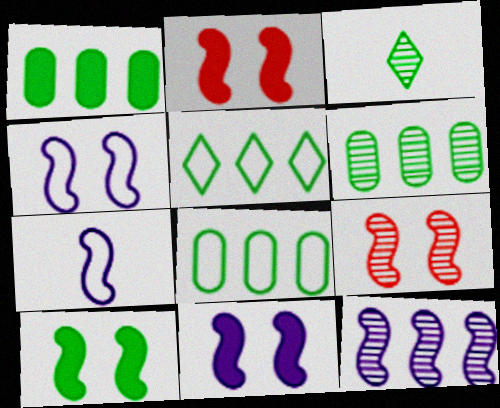[[1, 6, 8], 
[2, 10, 11], 
[3, 8, 10], 
[4, 9, 10], 
[7, 11, 12]]